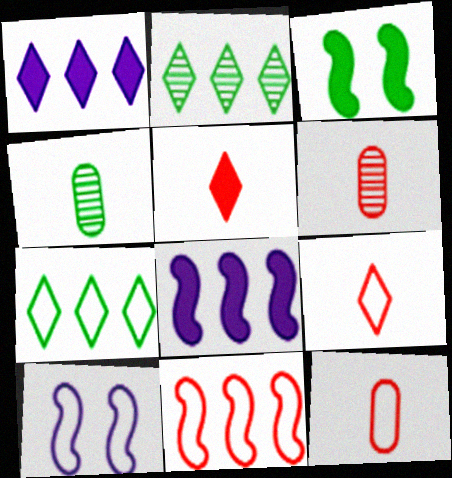[[3, 4, 7], 
[7, 10, 12]]